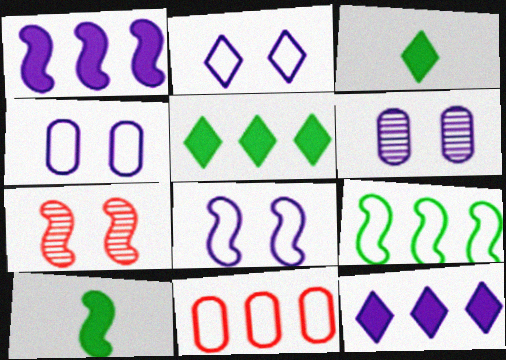[[2, 4, 8]]